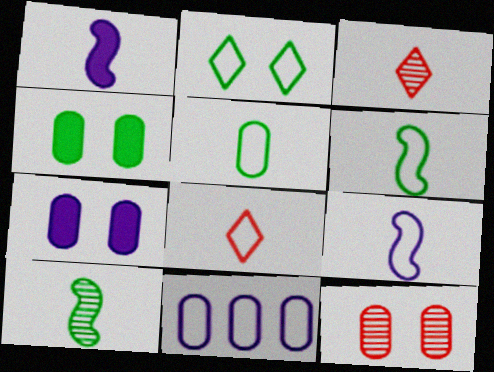[[1, 3, 5], 
[5, 8, 9]]